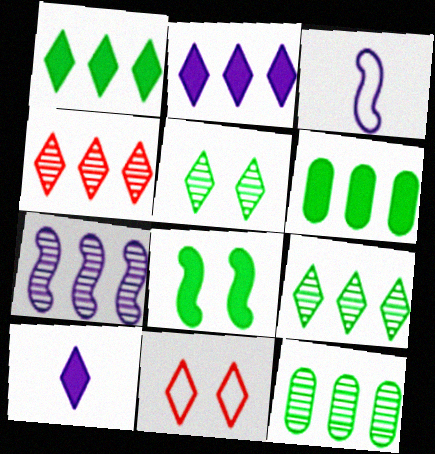[[4, 7, 12], 
[9, 10, 11]]